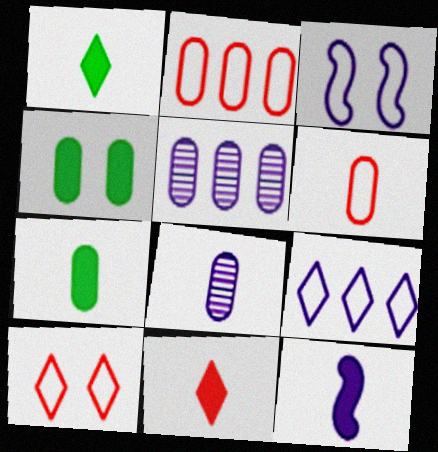[[2, 4, 8], 
[4, 5, 6], 
[6, 7, 8], 
[7, 11, 12]]